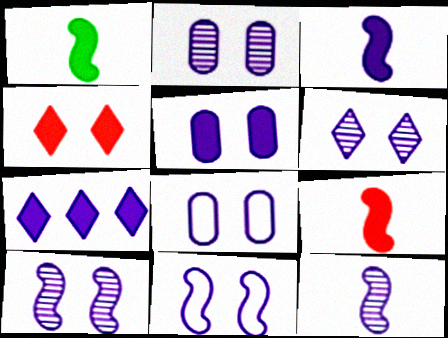[[1, 3, 9], 
[2, 5, 8], 
[2, 6, 10], 
[3, 5, 7], 
[5, 6, 11], 
[7, 8, 12]]